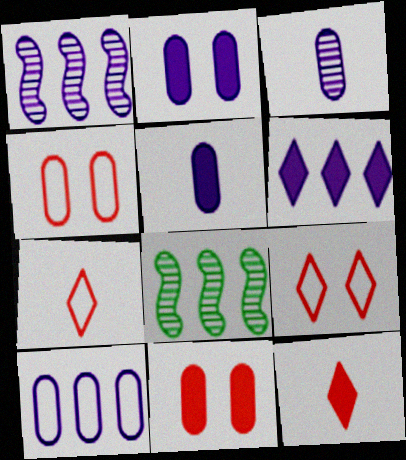[[1, 6, 10], 
[2, 3, 10], 
[2, 7, 8], 
[5, 8, 9]]